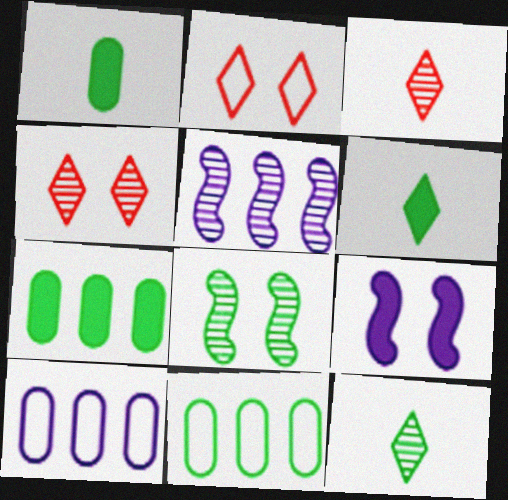[[1, 2, 5], 
[3, 9, 11], 
[6, 8, 11]]